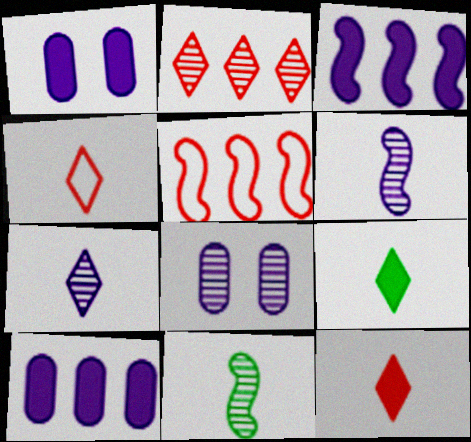[[2, 8, 11], 
[4, 7, 9], 
[5, 8, 9]]